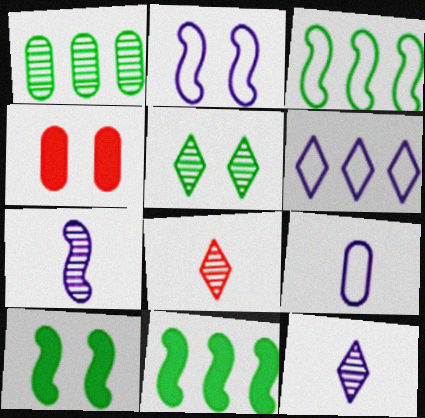[[1, 4, 9], 
[2, 4, 5], 
[2, 6, 9], 
[3, 4, 12]]